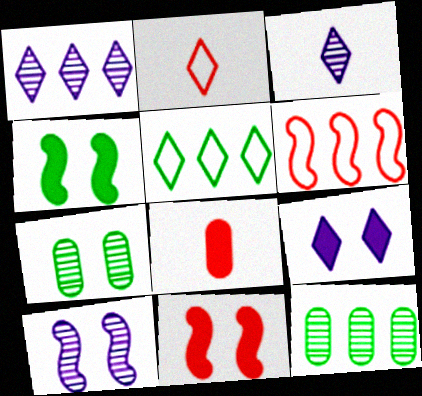[[5, 8, 10]]